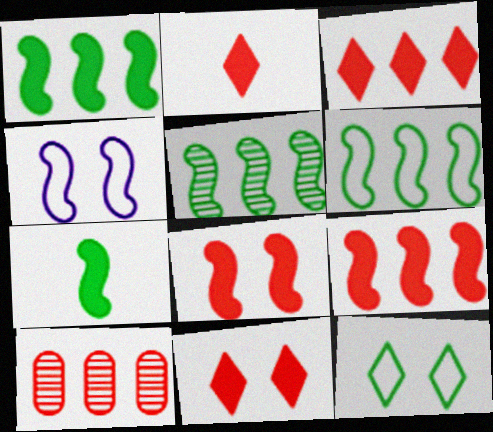[[1, 5, 6], 
[2, 3, 11]]